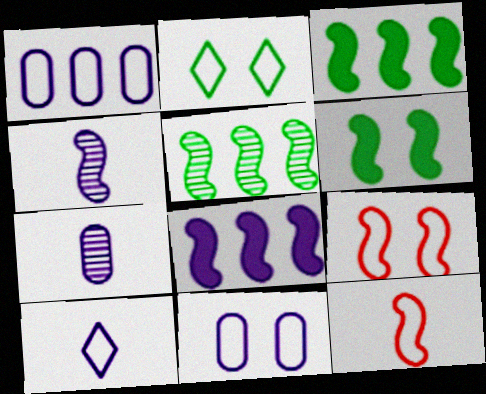[[1, 2, 12], 
[2, 9, 11], 
[3, 4, 9]]